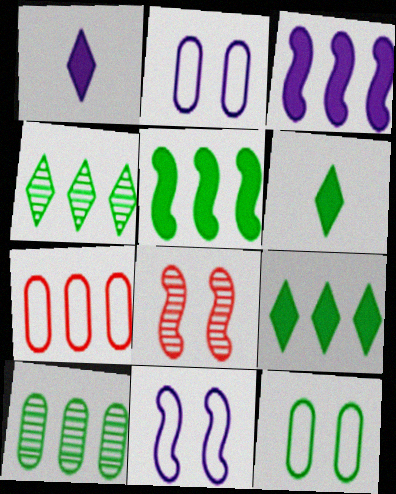[[3, 4, 7]]